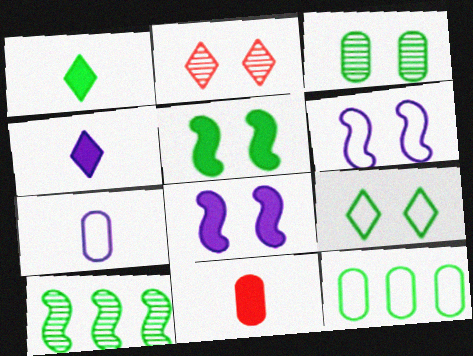[[3, 5, 9]]